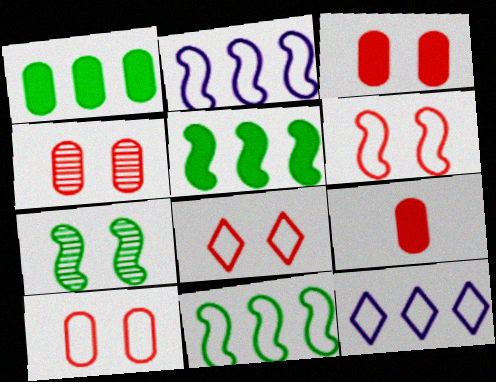[[3, 4, 10], 
[6, 8, 10], 
[7, 9, 12]]